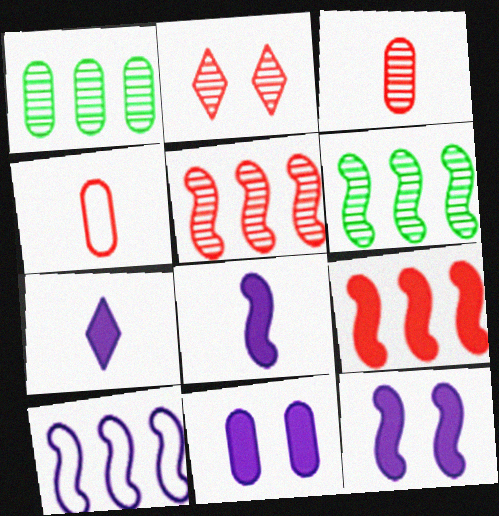[[1, 4, 11], 
[2, 3, 5], 
[2, 4, 9], 
[6, 9, 10]]